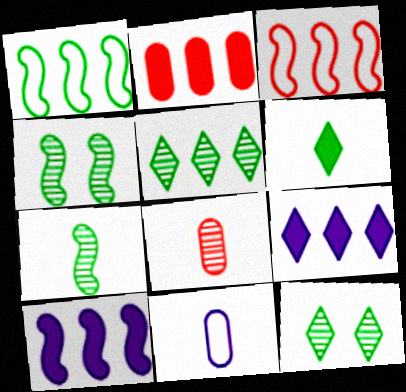[]